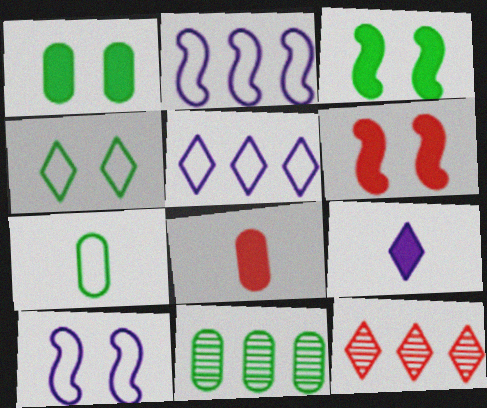[[1, 7, 11], 
[4, 9, 12]]